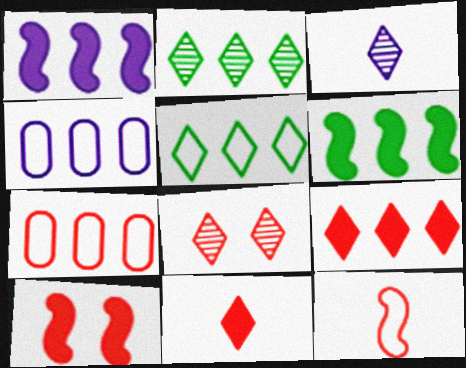[[1, 2, 7], 
[2, 3, 8]]